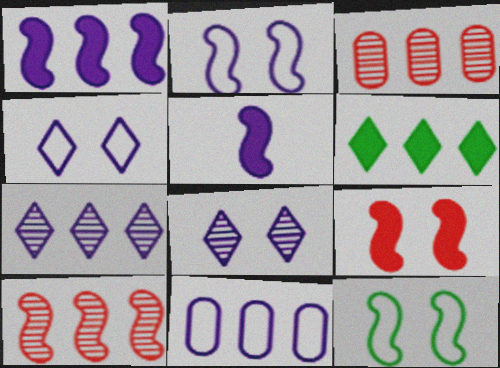[[1, 7, 11], 
[5, 8, 11], 
[5, 10, 12], 
[6, 10, 11]]